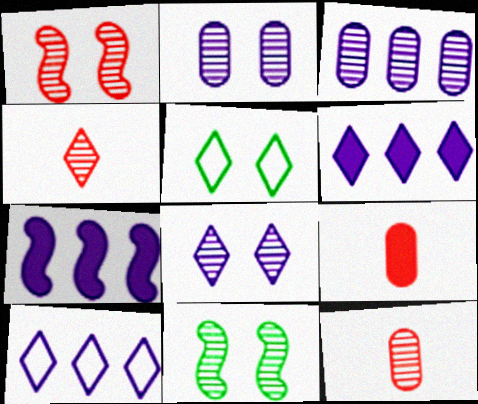[[3, 4, 11], 
[3, 7, 10], 
[4, 5, 6], 
[5, 7, 12], 
[9, 10, 11]]